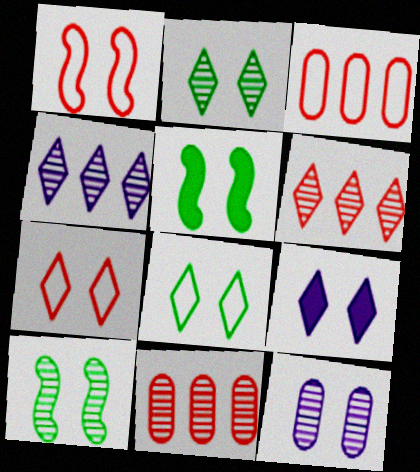[[2, 7, 9], 
[5, 7, 12]]